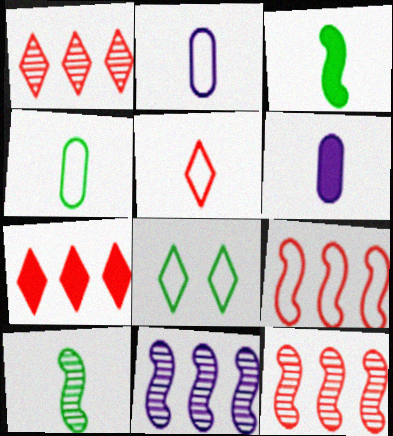[[2, 8, 9], 
[5, 6, 10], 
[6, 8, 12]]